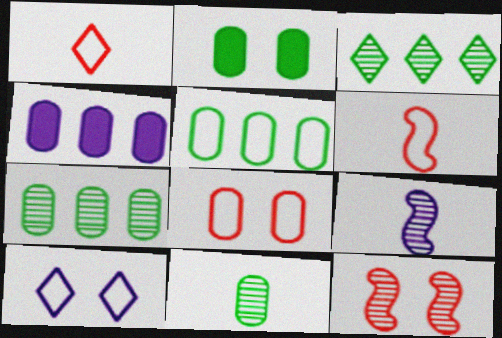[[2, 5, 11], 
[2, 10, 12], 
[4, 8, 11], 
[4, 9, 10], 
[5, 6, 10]]